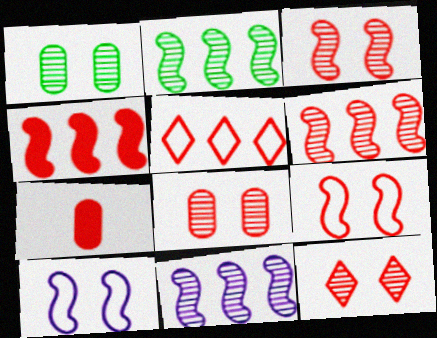[[2, 6, 11], 
[3, 5, 7], 
[3, 8, 12]]